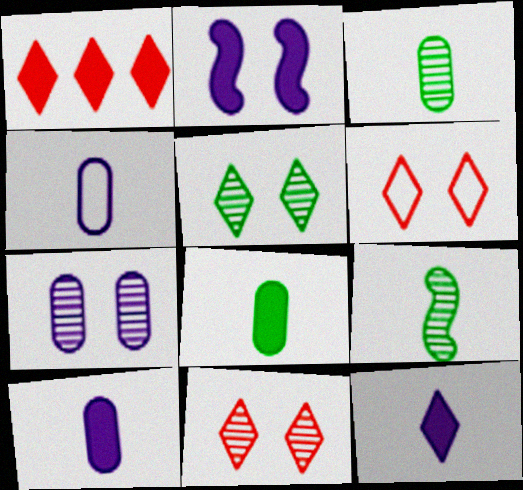[[1, 2, 8]]